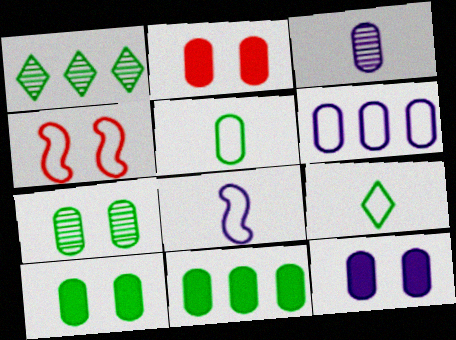[[1, 2, 8], 
[2, 10, 12], 
[3, 6, 12], 
[4, 6, 9], 
[5, 7, 11]]